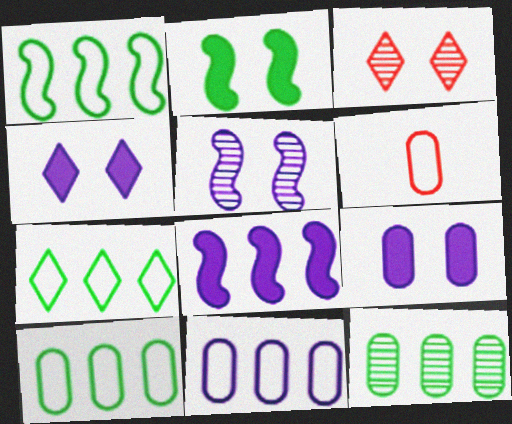[[1, 7, 10], 
[6, 9, 12]]